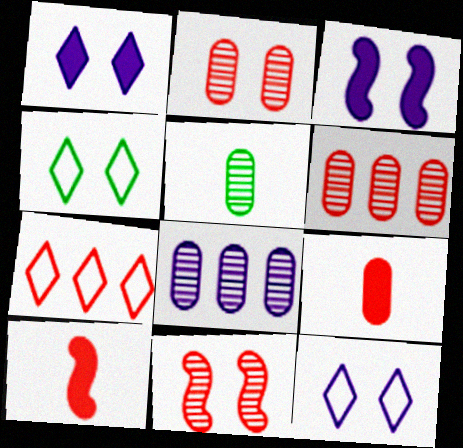[[2, 3, 4], 
[2, 5, 8], 
[2, 7, 10], 
[3, 5, 7], 
[4, 8, 10], 
[7, 9, 11]]